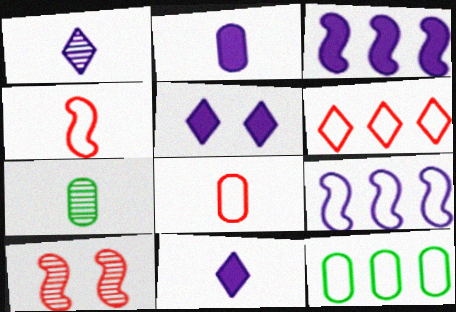[[2, 3, 5], 
[2, 7, 8], 
[4, 7, 11], 
[6, 9, 12], 
[10, 11, 12]]